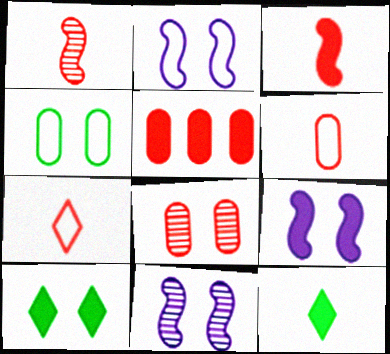[[2, 8, 10], 
[2, 9, 11], 
[5, 6, 8], 
[5, 9, 12]]